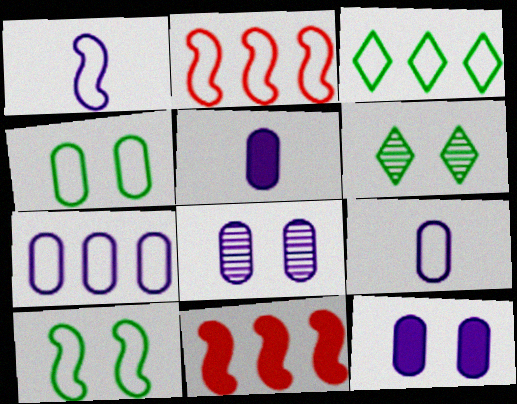[[1, 2, 10], 
[2, 3, 7], 
[2, 5, 6], 
[5, 7, 8], 
[6, 9, 11]]